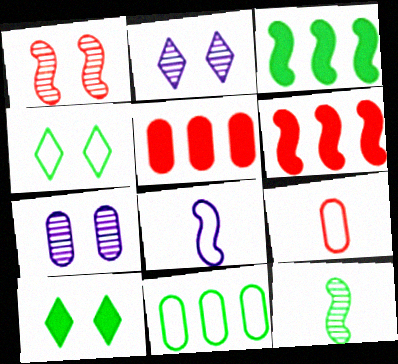[[1, 3, 8], 
[2, 3, 9], 
[10, 11, 12]]